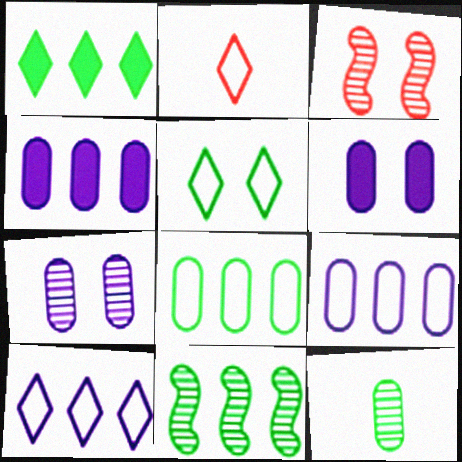[[1, 8, 11], 
[2, 5, 10], 
[2, 6, 11], 
[3, 5, 6]]